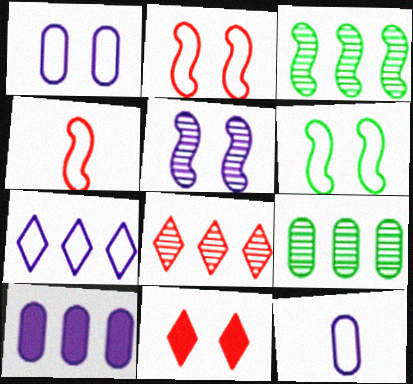[[3, 11, 12]]